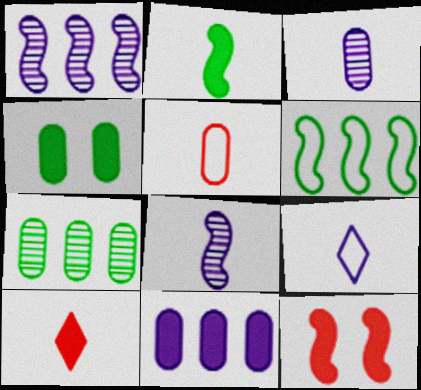[[6, 8, 12], 
[7, 9, 12]]